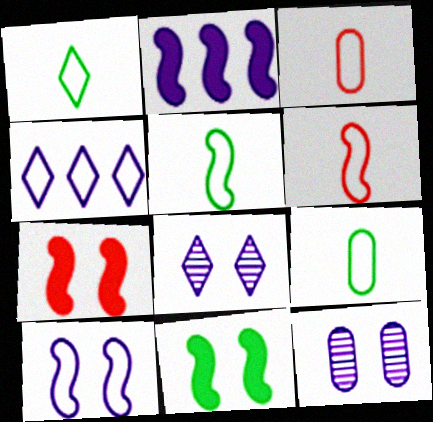[[1, 5, 9]]